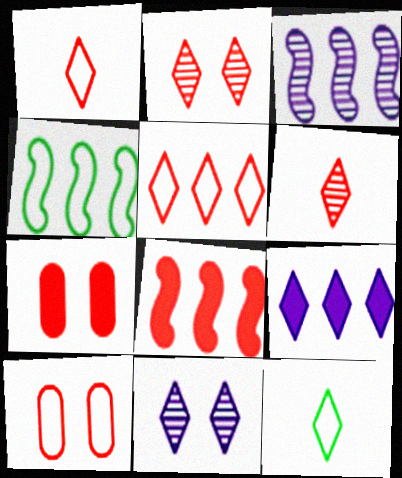[[2, 9, 12], 
[3, 4, 8], 
[3, 7, 12], 
[6, 8, 10]]